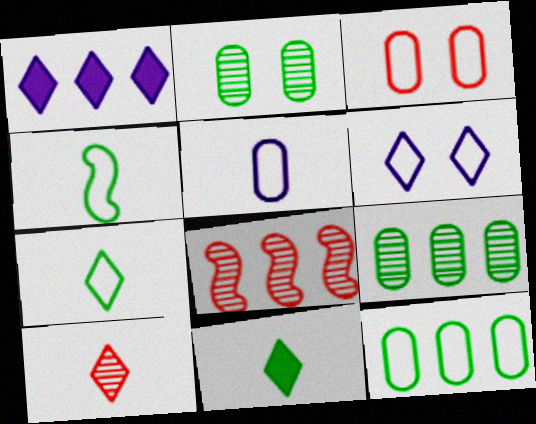[[1, 8, 12], 
[3, 5, 12]]